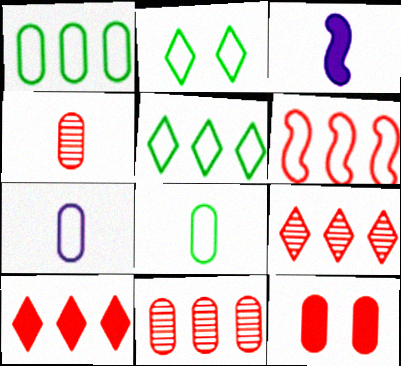[[2, 3, 11], 
[2, 6, 7], 
[6, 10, 11]]